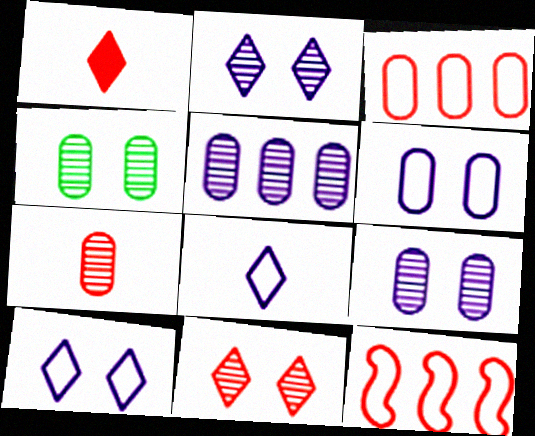[[4, 5, 7]]